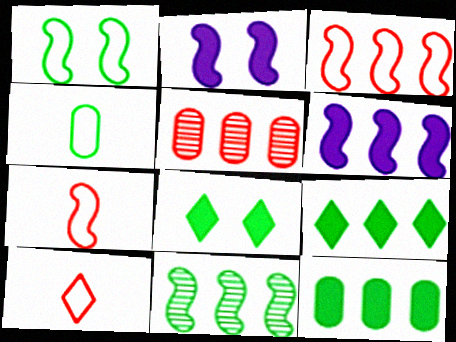[[2, 7, 11], 
[3, 6, 11], 
[4, 8, 11]]